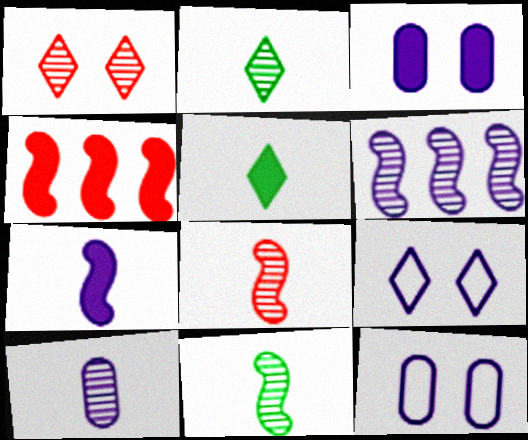[[2, 4, 12], 
[2, 8, 10], 
[3, 4, 5]]